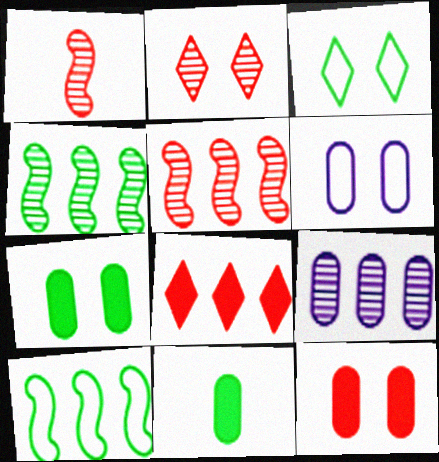[[3, 4, 11], 
[8, 9, 10]]